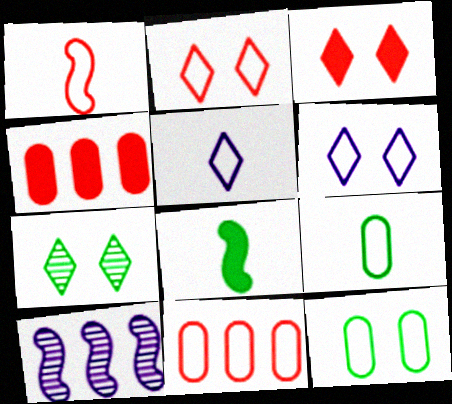[[1, 2, 11], 
[1, 5, 9], 
[3, 6, 7], 
[3, 9, 10]]